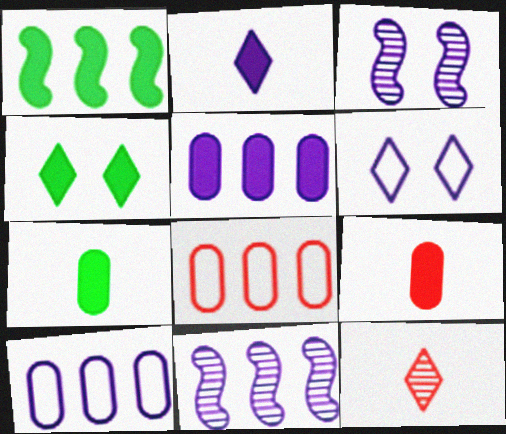[[1, 4, 7], 
[2, 3, 10]]